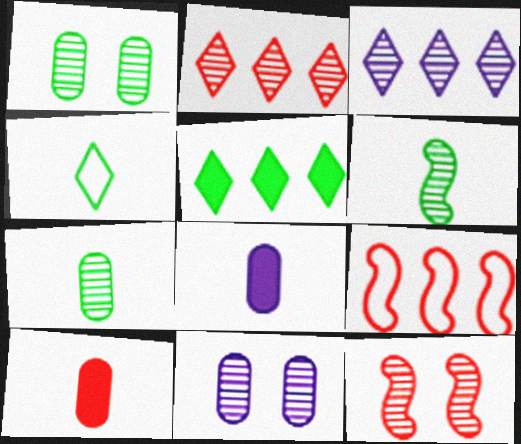[[2, 6, 11], 
[3, 7, 12]]